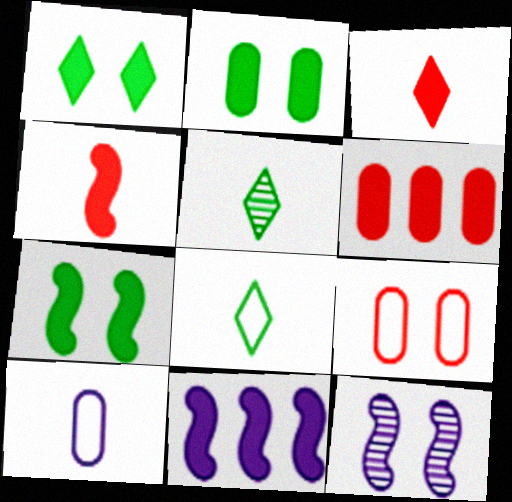[[1, 2, 7], 
[1, 9, 12], 
[2, 3, 11], 
[4, 5, 10], 
[4, 7, 11], 
[5, 9, 11], 
[6, 8, 12]]